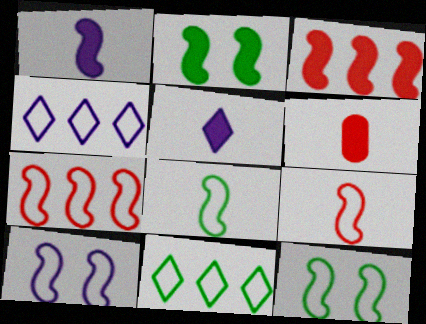[[1, 2, 3], 
[7, 8, 10]]